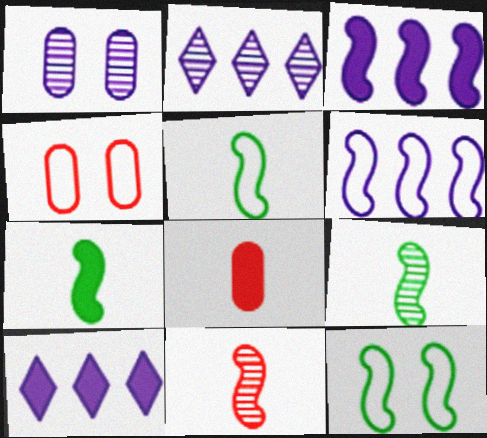[[2, 4, 7], 
[2, 8, 12], 
[3, 11, 12], 
[4, 9, 10], 
[5, 7, 9]]